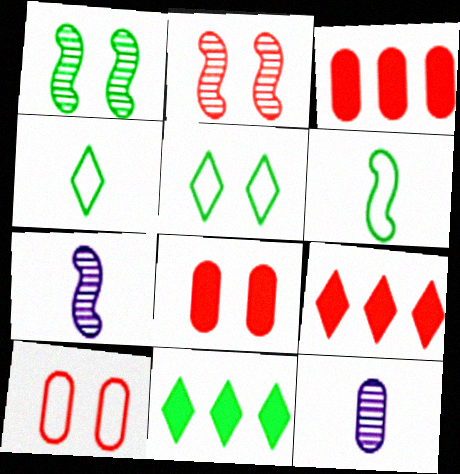[[3, 5, 7], 
[7, 10, 11]]